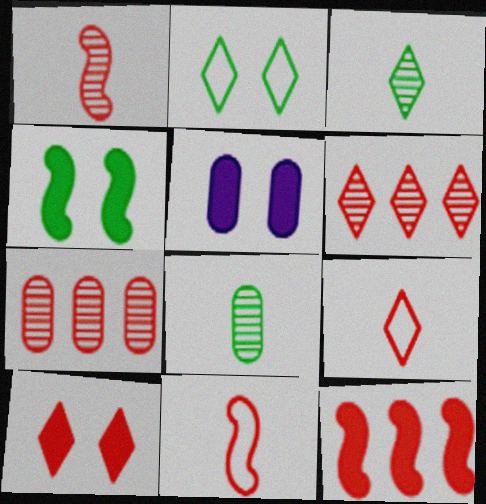[[4, 5, 10], 
[6, 9, 10], 
[7, 10, 11]]